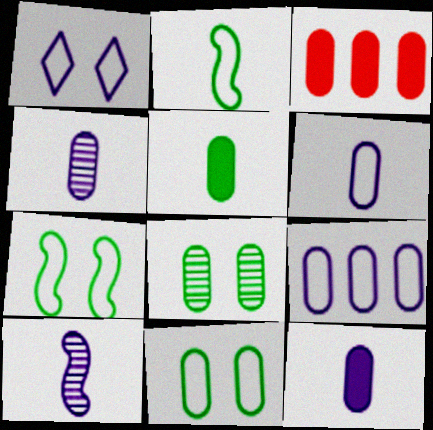[[3, 4, 11], 
[3, 6, 8], 
[4, 6, 12]]